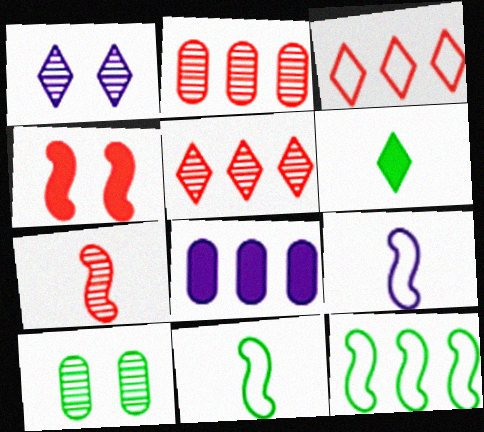[[1, 3, 6], 
[1, 8, 9], 
[4, 6, 8], 
[5, 8, 12], 
[6, 10, 12]]